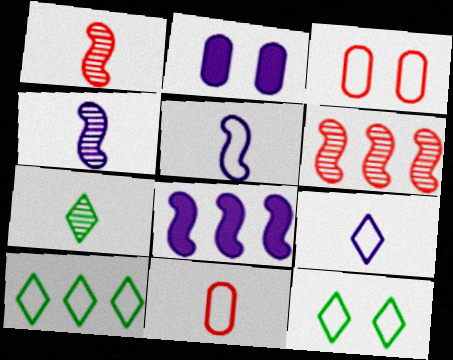[[1, 2, 10], 
[3, 5, 10], 
[3, 7, 8]]